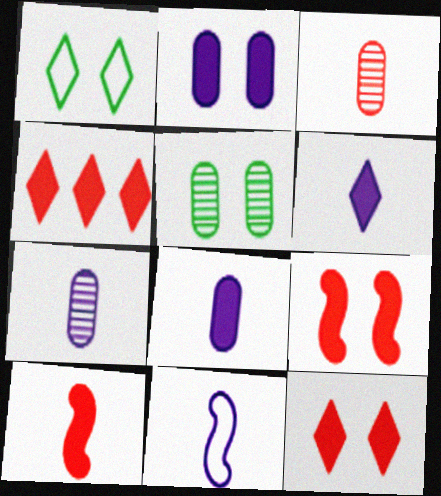[[4, 5, 11], 
[6, 7, 11]]